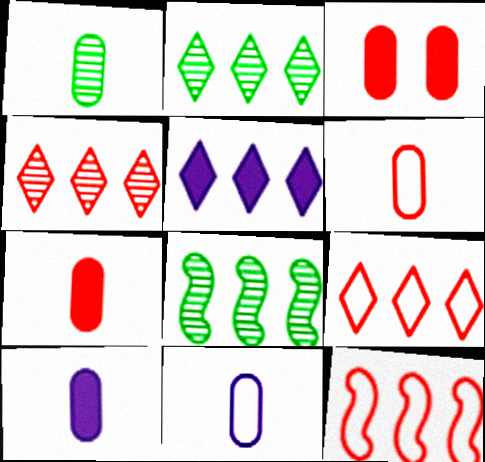[[1, 6, 10], 
[1, 7, 11], 
[2, 5, 9]]